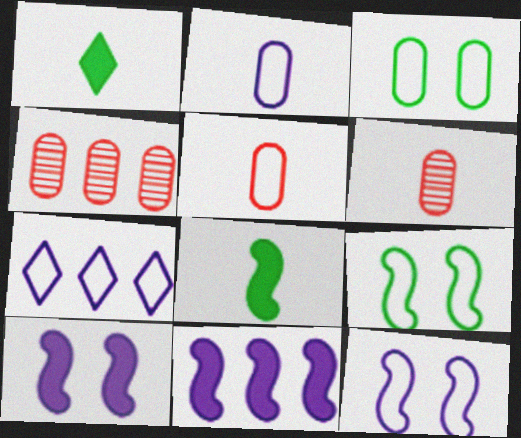[[1, 4, 12], 
[2, 7, 12], 
[5, 7, 9]]